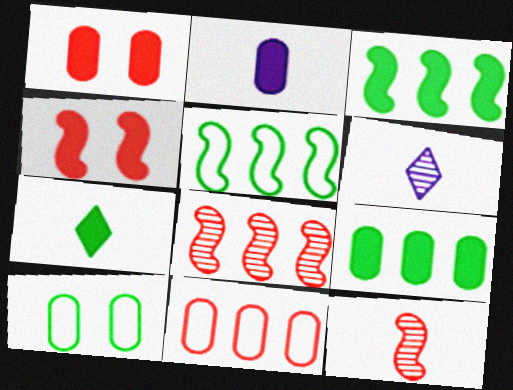[[1, 2, 9], 
[1, 5, 6]]